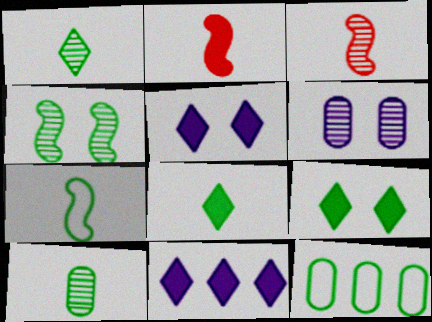[[3, 5, 12], 
[4, 8, 12], 
[7, 8, 10]]